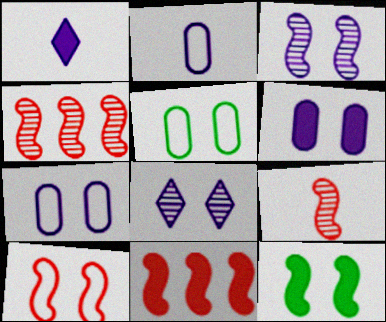[[1, 4, 5], 
[3, 10, 12], 
[9, 10, 11]]